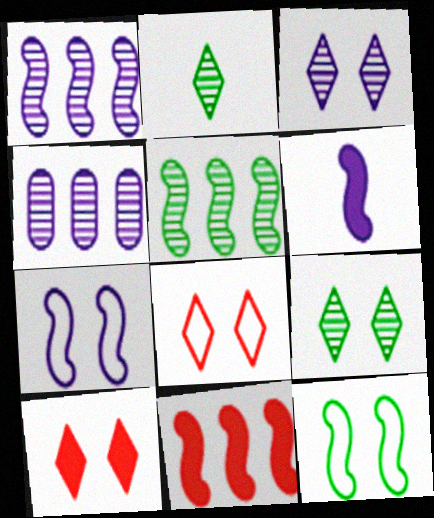[[1, 6, 7]]